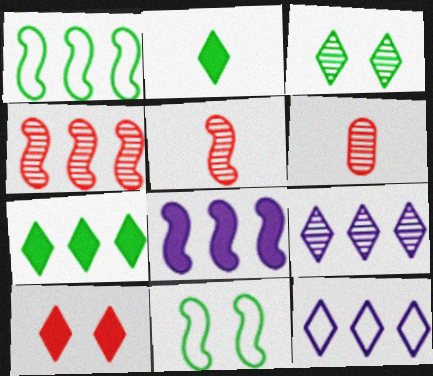[[1, 4, 8], 
[5, 8, 11]]